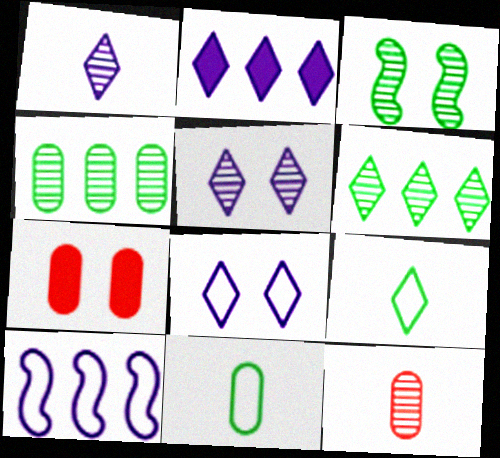[[1, 2, 8], 
[3, 7, 8]]